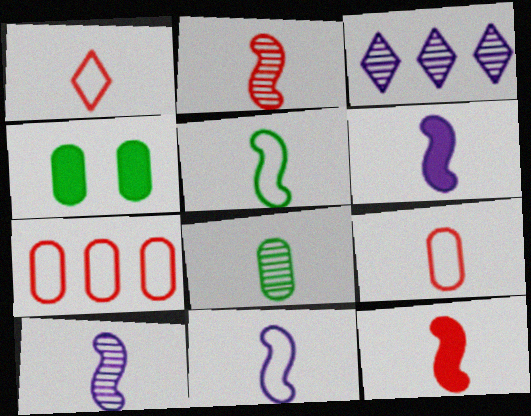[[1, 6, 8], 
[2, 5, 6], 
[5, 10, 12], 
[6, 10, 11]]